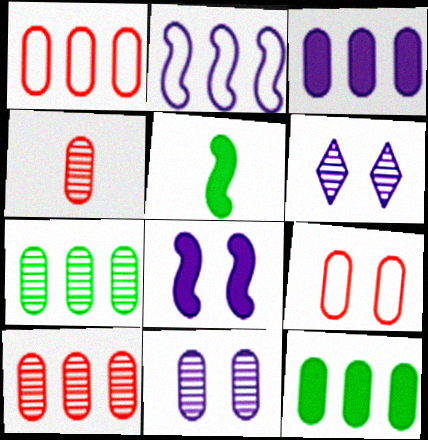[[1, 3, 7], 
[1, 5, 6], 
[4, 7, 11]]